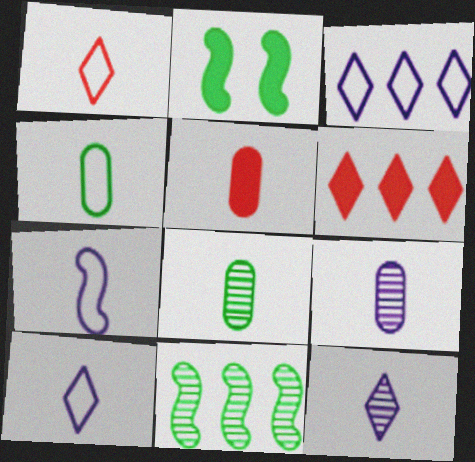[[1, 4, 7], 
[4, 5, 9]]